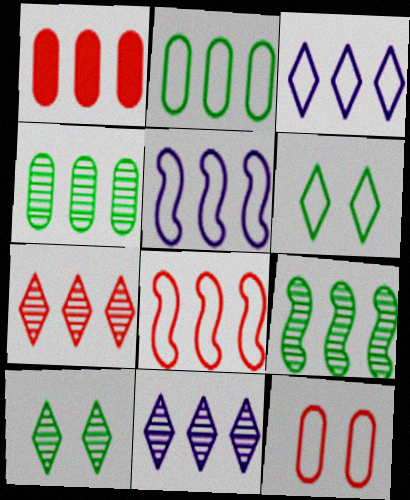[[1, 3, 9], 
[1, 7, 8], 
[2, 3, 8]]